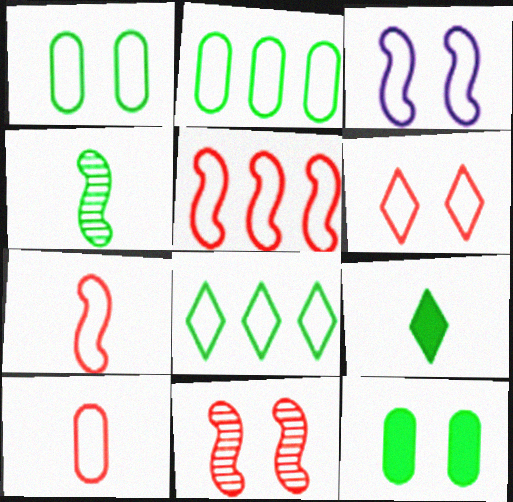[[1, 3, 6], 
[3, 8, 10], 
[4, 8, 12], 
[5, 6, 10]]